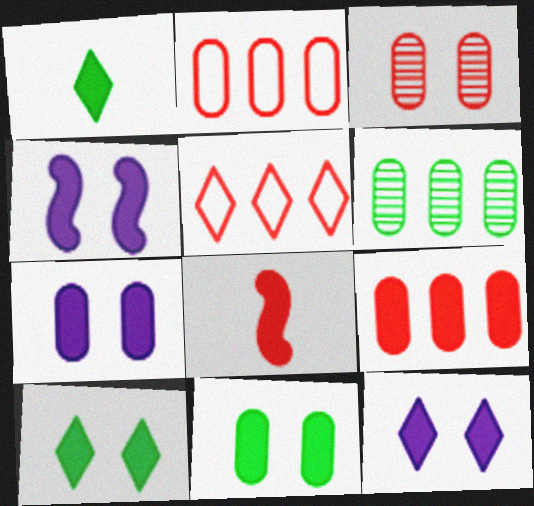[[1, 4, 9], 
[3, 5, 8], 
[4, 7, 12]]